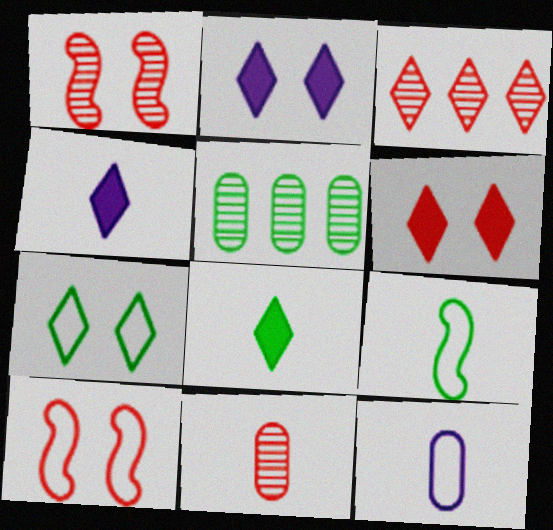[[1, 3, 11], 
[3, 4, 7], 
[4, 5, 10], 
[4, 9, 11]]